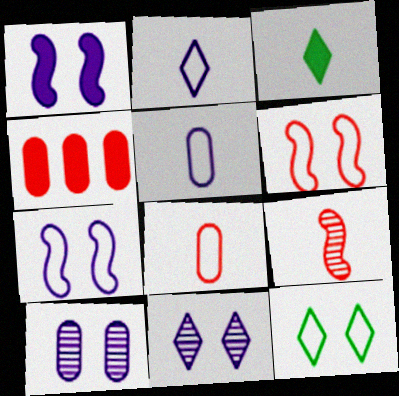[[1, 3, 4], 
[3, 5, 9]]